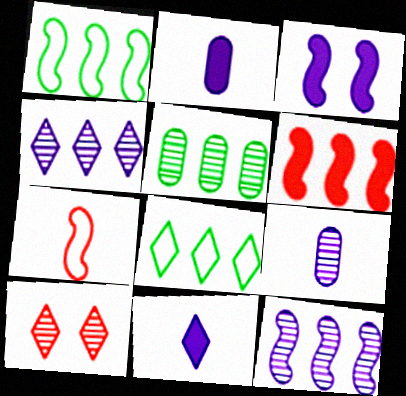[[1, 2, 10], 
[1, 6, 12], 
[8, 10, 11]]